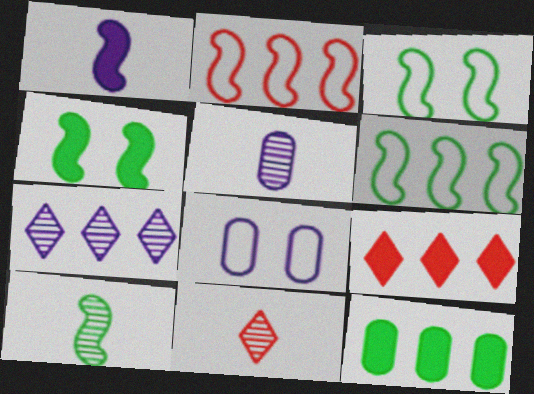[[1, 7, 8], 
[2, 7, 12], 
[3, 5, 9], 
[4, 6, 10], 
[5, 10, 11], 
[8, 9, 10]]